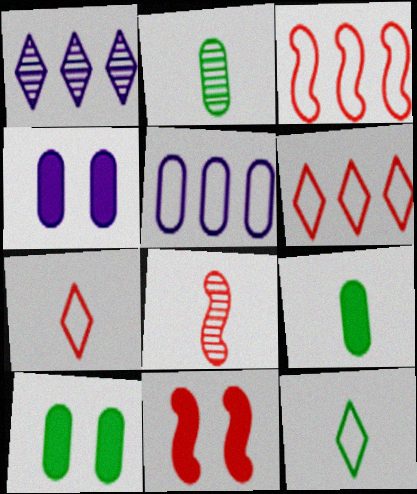[[3, 8, 11]]